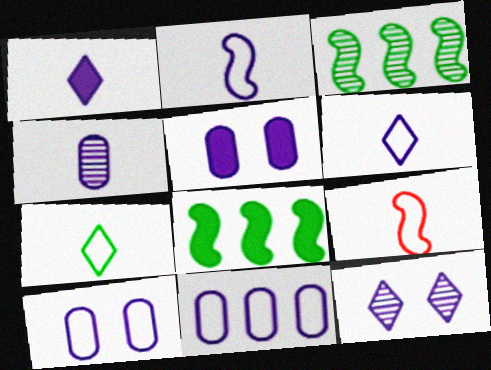[[1, 2, 4], 
[4, 5, 11]]